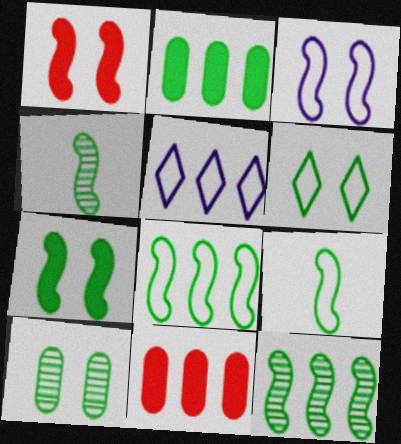[[2, 4, 6], 
[4, 7, 8], 
[5, 11, 12], 
[6, 7, 10], 
[7, 9, 12]]